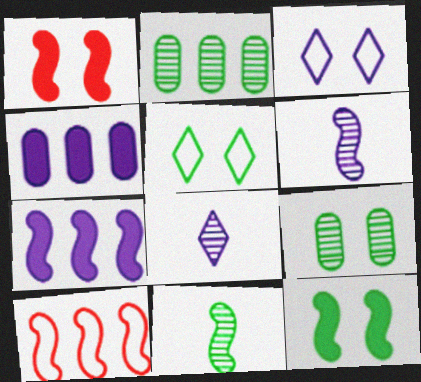[[1, 3, 9], 
[3, 4, 6], 
[5, 9, 12], 
[6, 10, 12]]